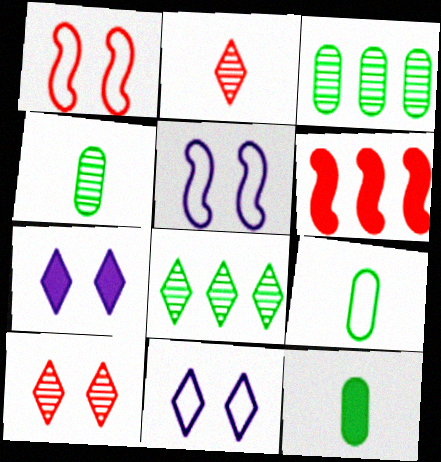[[4, 6, 11], 
[4, 9, 12], 
[6, 7, 12]]